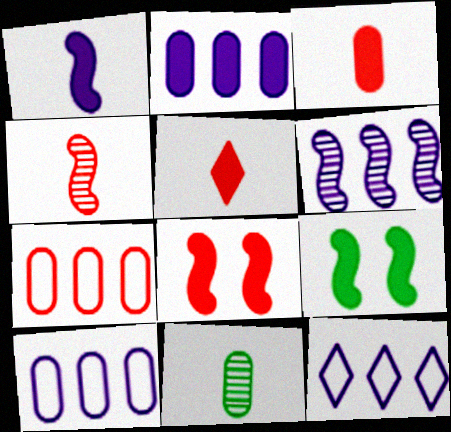[[2, 5, 9], 
[2, 6, 12], 
[8, 11, 12]]